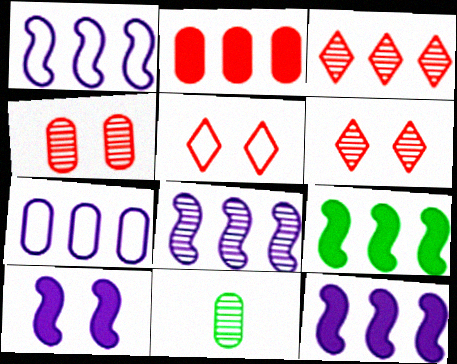[[1, 8, 12], 
[3, 7, 9], 
[5, 11, 12], 
[6, 8, 11]]